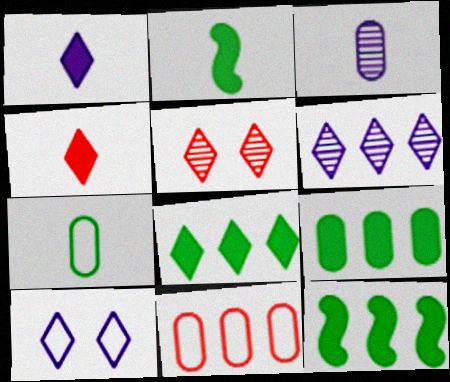[[1, 6, 10], 
[6, 11, 12], 
[8, 9, 12]]